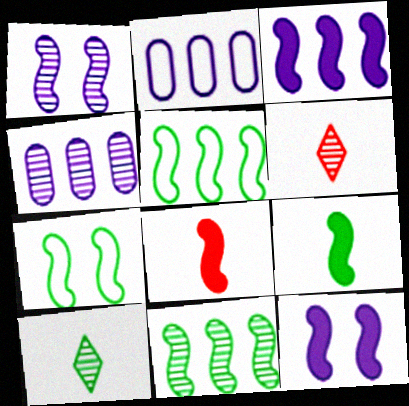[[1, 5, 8], 
[7, 9, 11]]